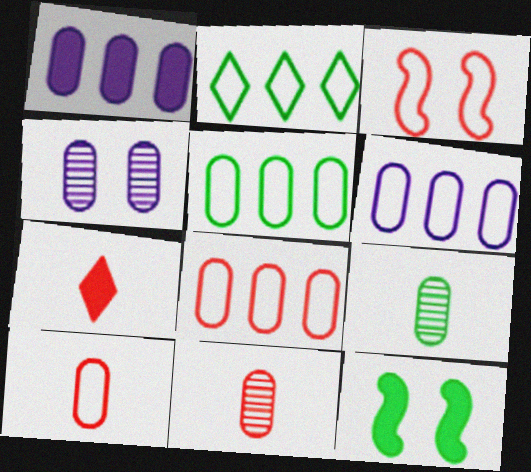[[1, 7, 12], 
[2, 9, 12], 
[5, 6, 8]]